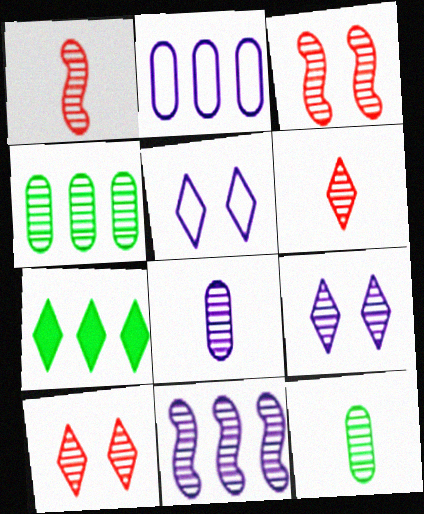[[1, 4, 9], 
[5, 6, 7], 
[8, 9, 11], 
[10, 11, 12]]